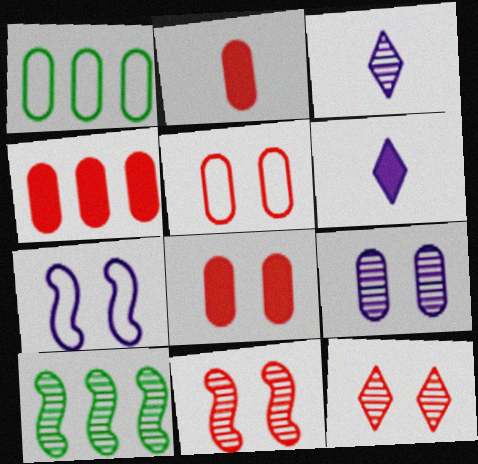[[1, 2, 9], 
[1, 6, 11], 
[2, 4, 8], 
[5, 6, 10]]